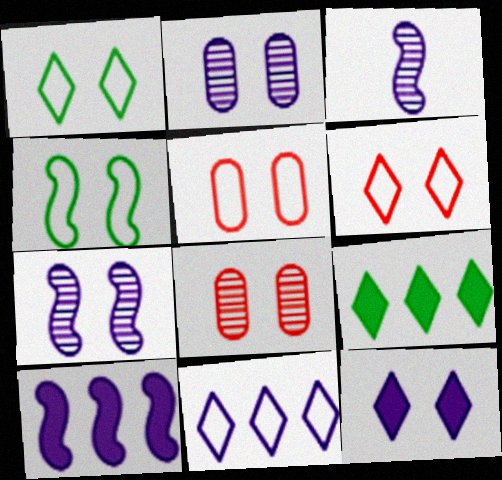[[3, 5, 9], 
[4, 8, 12]]